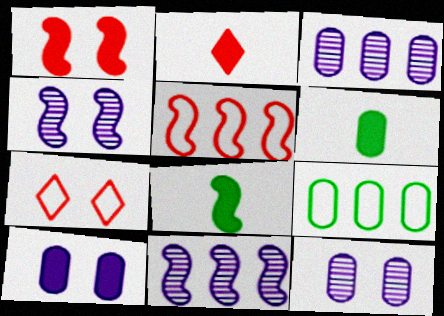[[2, 4, 9], 
[3, 7, 8], 
[4, 5, 8], 
[6, 7, 11]]